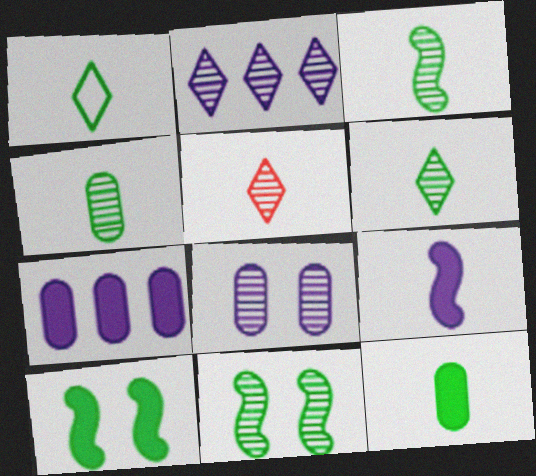[[1, 3, 12], 
[3, 4, 6]]